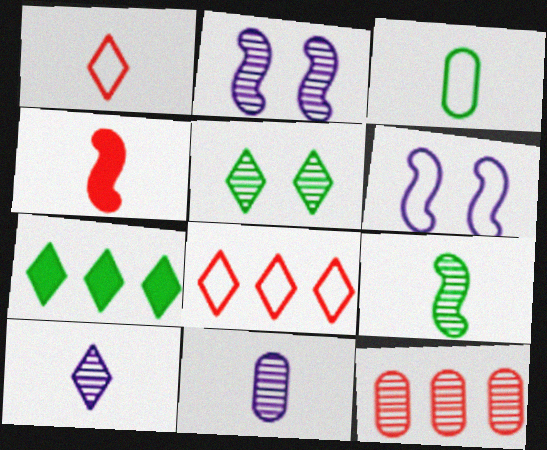[[3, 4, 10], 
[3, 6, 8]]